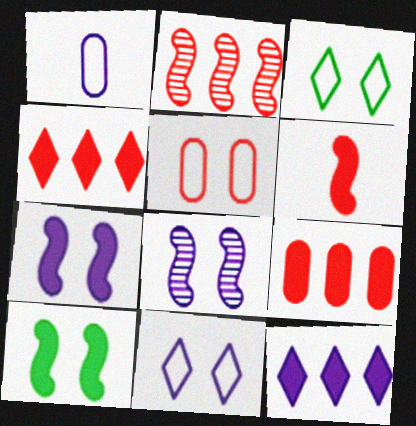[[1, 8, 12]]